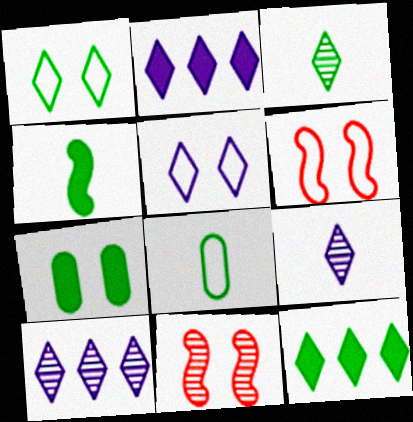[[1, 3, 12], 
[2, 5, 9], 
[2, 8, 11], 
[3, 4, 8], 
[4, 7, 12], 
[5, 7, 11]]